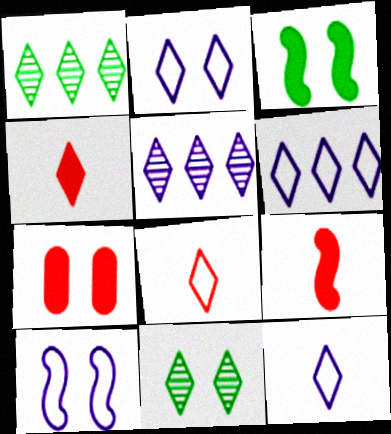[[1, 2, 4], 
[2, 6, 12], 
[4, 6, 11], 
[7, 10, 11]]